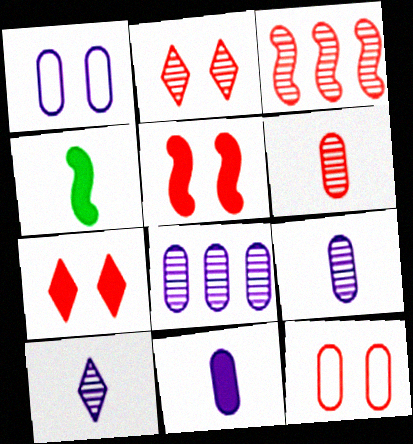[[1, 8, 11], 
[2, 3, 6], 
[2, 5, 12]]